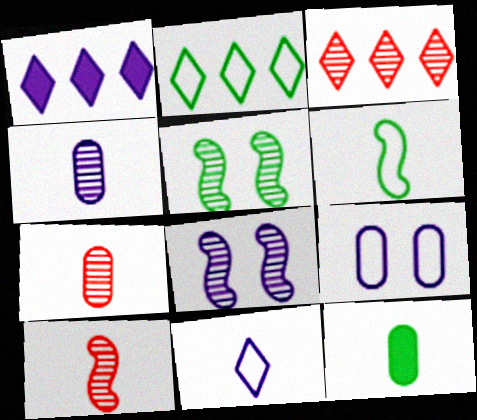[[1, 2, 3], 
[2, 5, 12], 
[3, 4, 5], 
[10, 11, 12]]